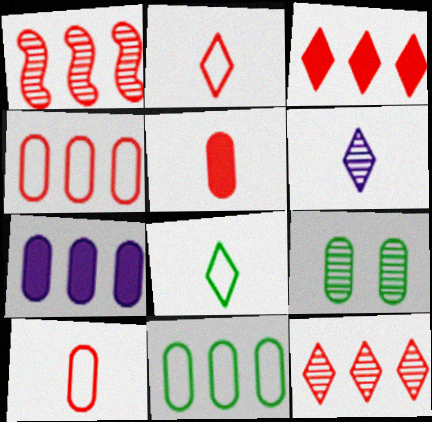[[1, 3, 4], 
[1, 6, 9], 
[7, 9, 10]]